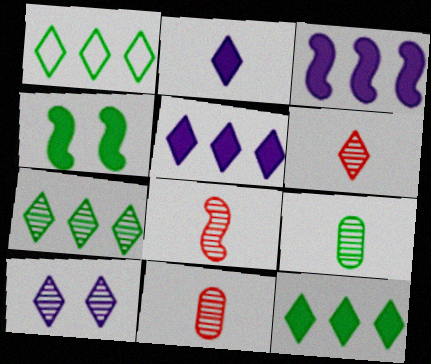[[1, 4, 9], 
[1, 7, 12], 
[6, 7, 10], 
[6, 8, 11]]